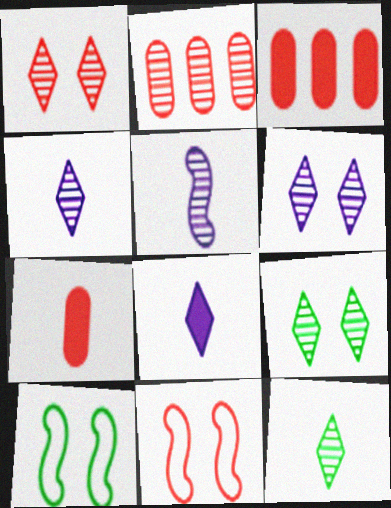[[1, 6, 9], 
[2, 5, 9], 
[2, 8, 10], 
[3, 4, 10]]